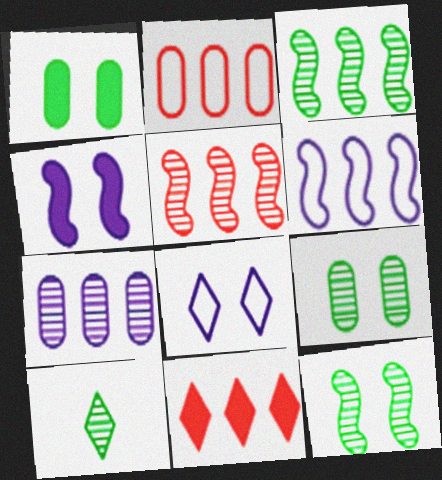[[2, 4, 10], 
[2, 5, 11], 
[3, 9, 10], 
[8, 10, 11]]